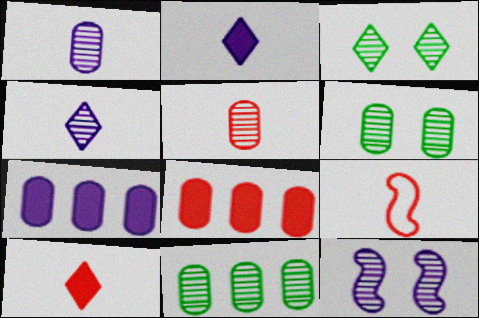[[3, 7, 9], 
[5, 9, 10]]